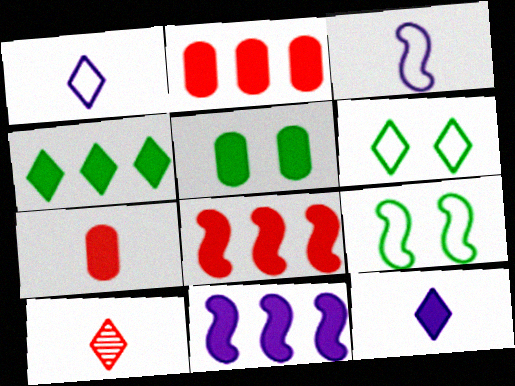[[2, 4, 11], 
[5, 8, 12]]